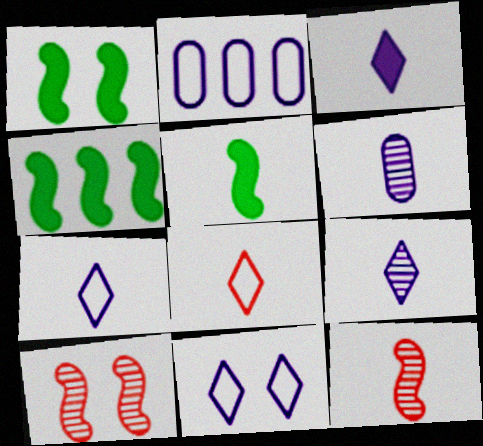[[1, 4, 5], 
[3, 7, 9], 
[5, 6, 8]]